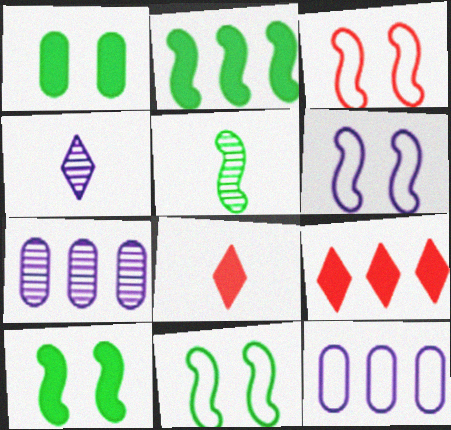[[2, 5, 11], 
[3, 6, 11], 
[7, 8, 11]]